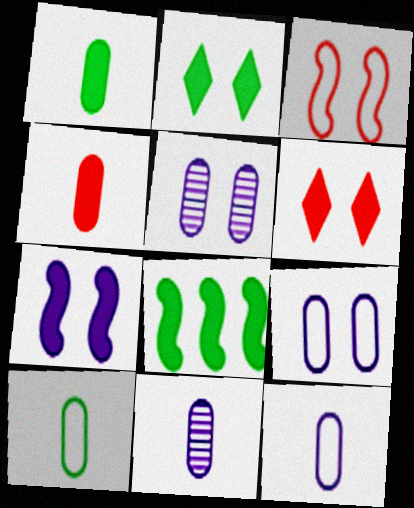[[1, 2, 8], 
[2, 3, 5], 
[4, 10, 11]]